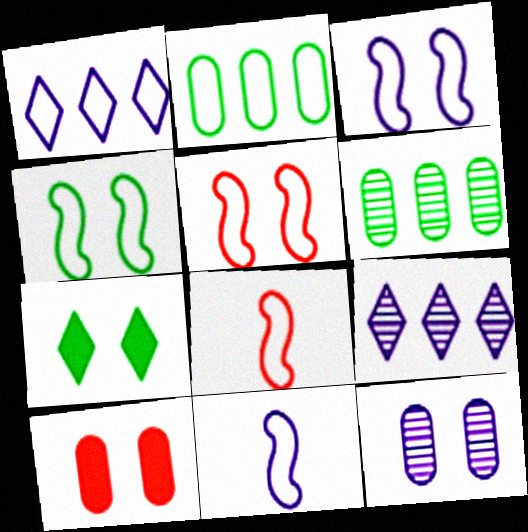[[3, 4, 5], 
[5, 7, 12]]